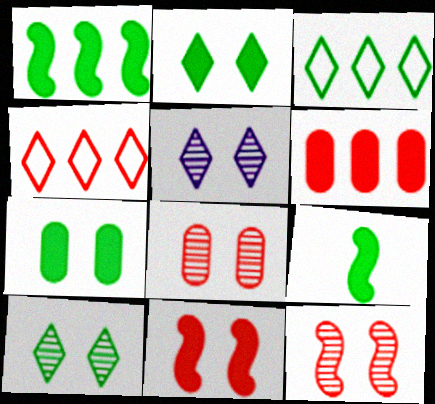[]